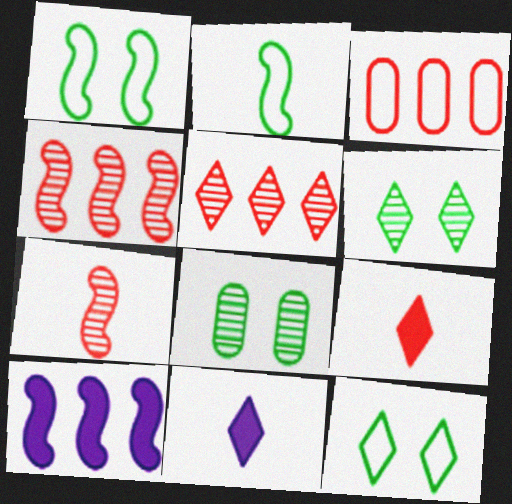[[1, 7, 10], 
[5, 11, 12]]